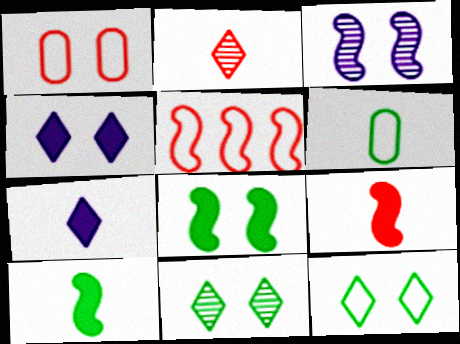[[3, 5, 10]]